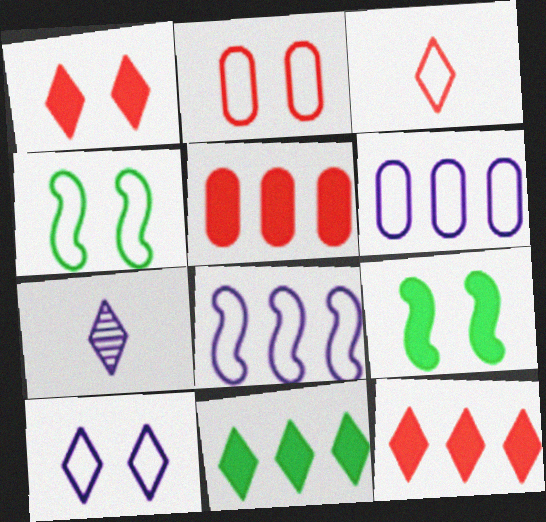[[2, 4, 10], 
[3, 4, 6], 
[4, 5, 7]]